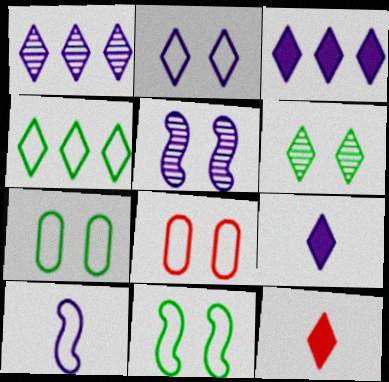[[1, 2, 9], 
[2, 8, 11], 
[4, 8, 10]]